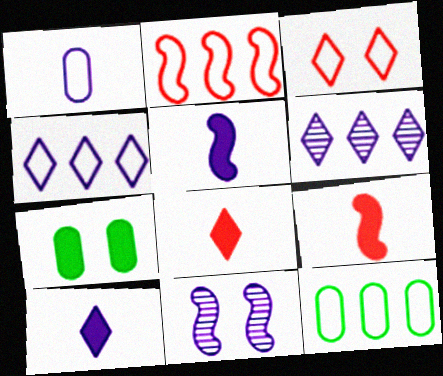[[2, 4, 12], 
[3, 7, 11], 
[8, 11, 12]]